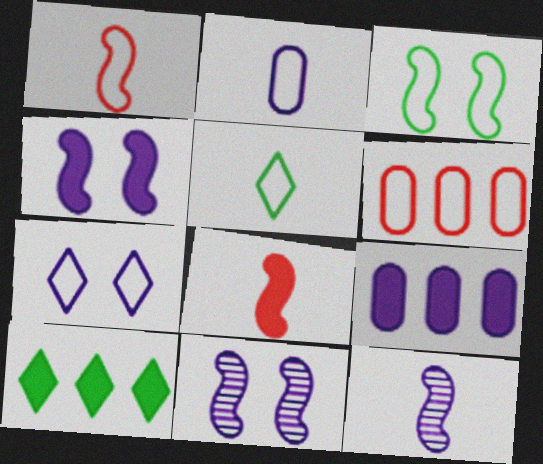[[1, 2, 5], 
[7, 9, 12]]